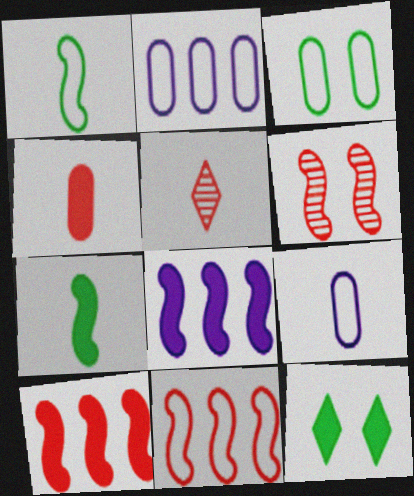[[1, 6, 8], 
[3, 5, 8], 
[4, 8, 12], 
[5, 7, 9]]